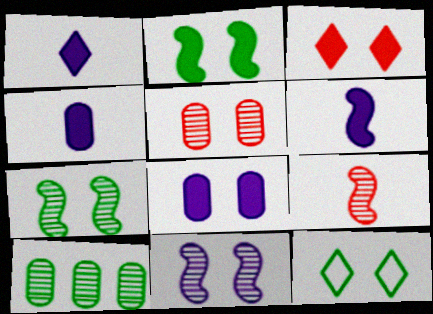[[1, 4, 6], 
[2, 3, 8]]